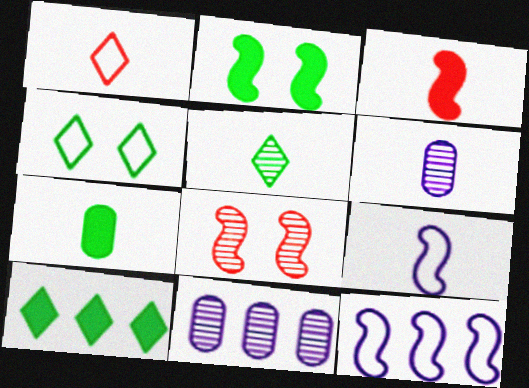[[1, 2, 11], 
[2, 7, 10], 
[3, 4, 11], 
[4, 5, 10], 
[5, 8, 11]]